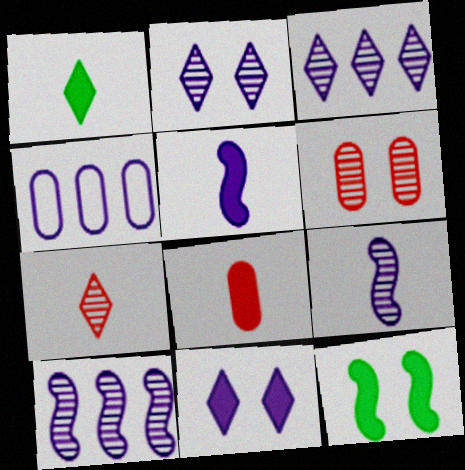[[1, 5, 8], 
[2, 4, 5], 
[4, 7, 12], 
[4, 9, 11]]